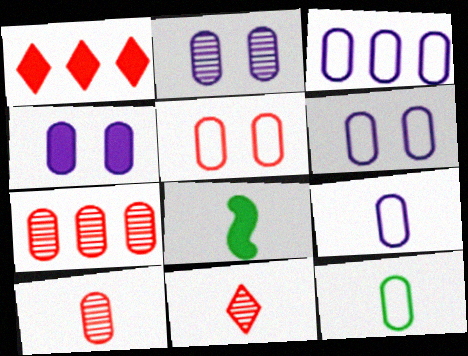[[1, 4, 8], 
[2, 4, 6], 
[3, 5, 12], 
[3, 6, 9], 
[4, 7, 12], 
[8, 9, 11]]